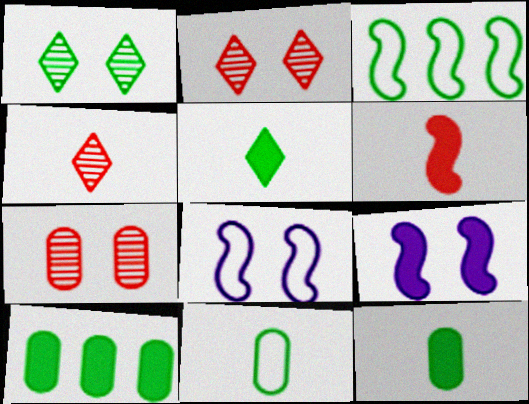[[1, 3, 12], 
[4, 8, 10]]